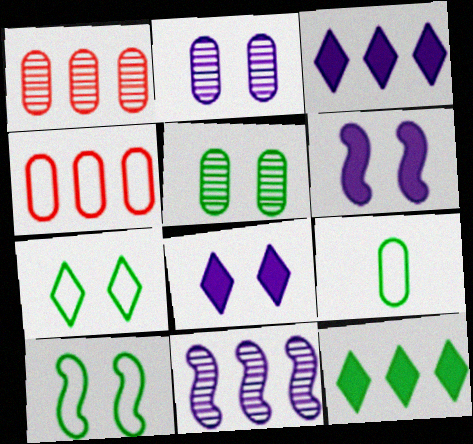[[4, 11, 12]]